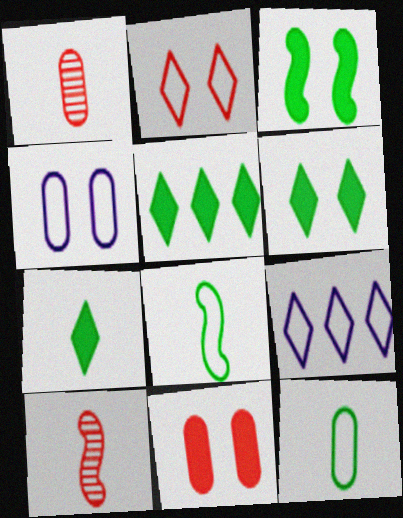[[1, 3, 9], 
[4, 5, 10], 
[5, 6, 7]]